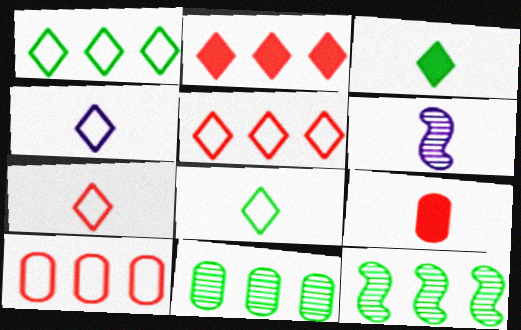[[4, 7, 8], 
[6, 8, 9]]